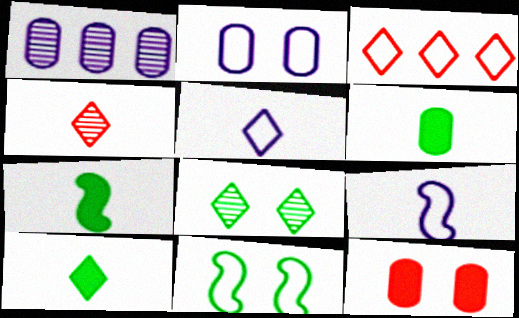[[4, 5, 10], 
[4, 6, 9], 
[6, 7, 10]]